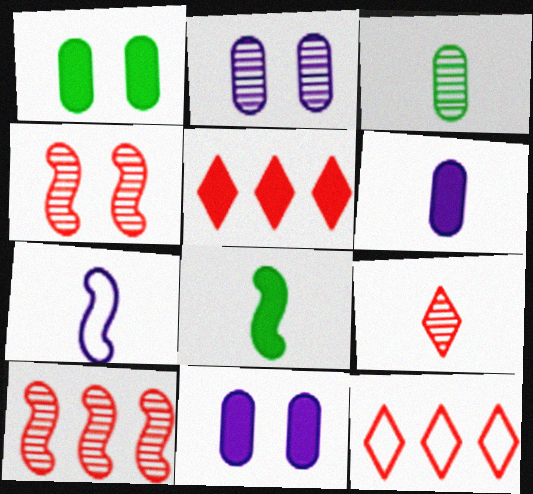[[2, 8, 12], 
[5, 8, 11]]